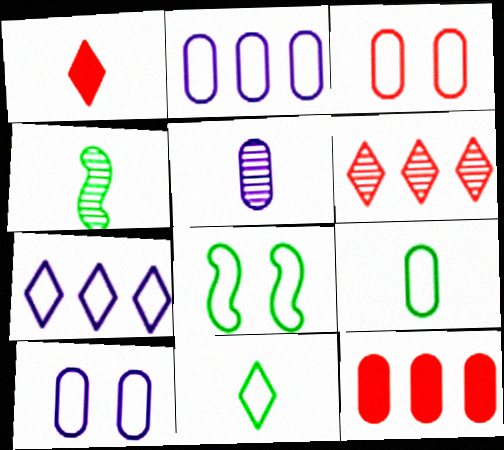[[2, 3, 9]]